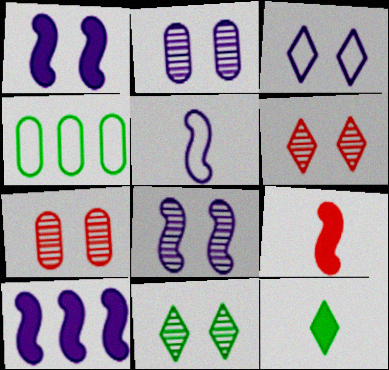[[1, 2, 3], 
[5, 8, 10], 
[7, 8, 11]]